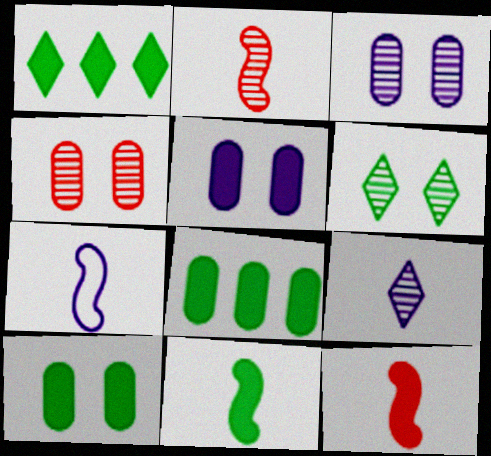[[1, 4, 7], 
[1, 5, 12], 
[1, 10, 11], 
[2, 7, 11]]